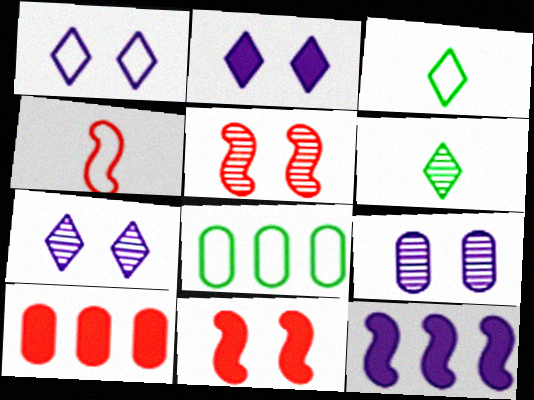[[1, 2, 7], 
[1, 4, 8]]